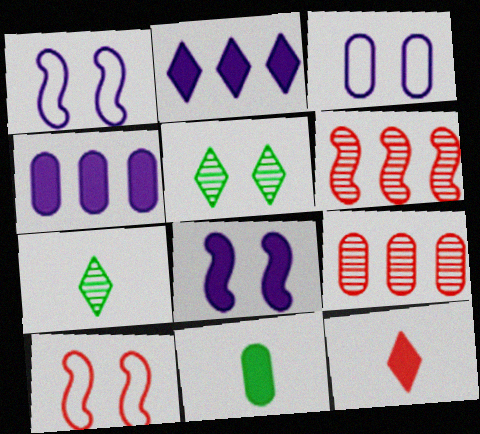[[3, 9, 11], 
[4, 7, 10], 
[9, 10, 12]]